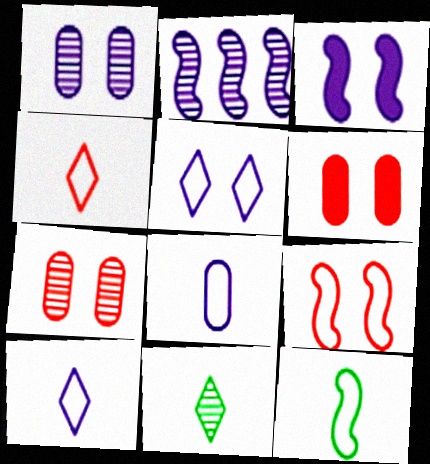[[1, 3, 5], 
[2, 7, 11], 
[4, 8, 12]]